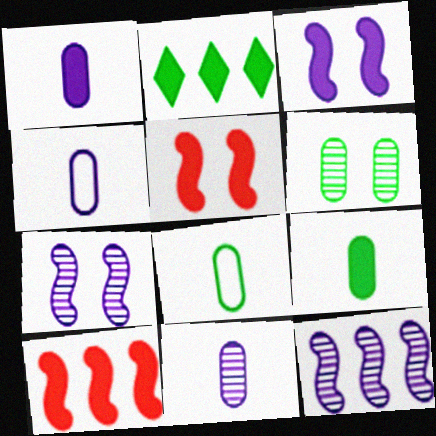[[1, 2, 5], 
[1, 4, 11]]